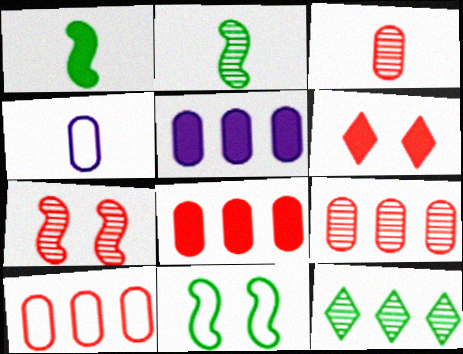[[1, 5, 6], 
[8, 9, 10]]